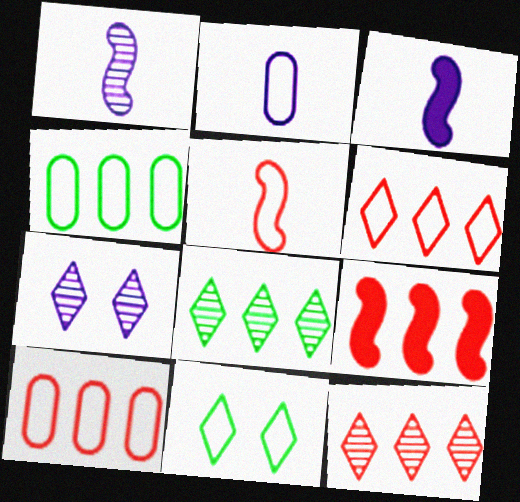[[9, 10, 12]]